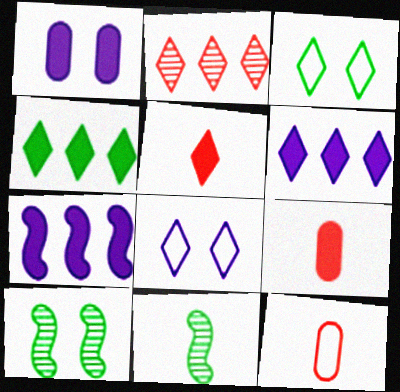[[6, 10, 12]]